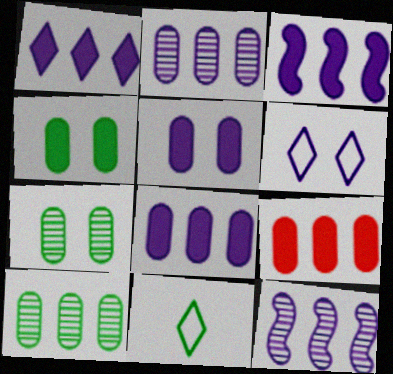[[1, 3, 8]]